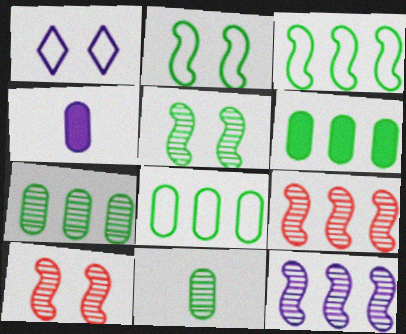[[1, 4, 12], 
[6, 7, 8]]